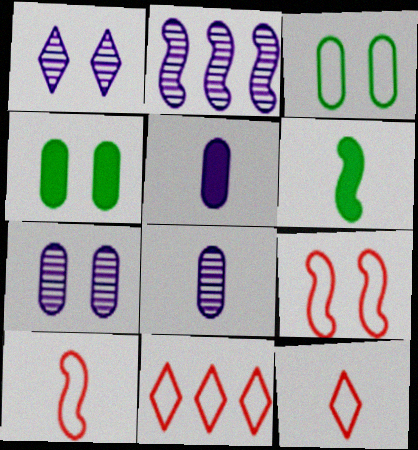[[1, 2, 8], 
[1, 4, 9], 
[2, 4, 12], 
[2, 6, 9], 
[6, 7, 11], 
[6, 8, 12]]